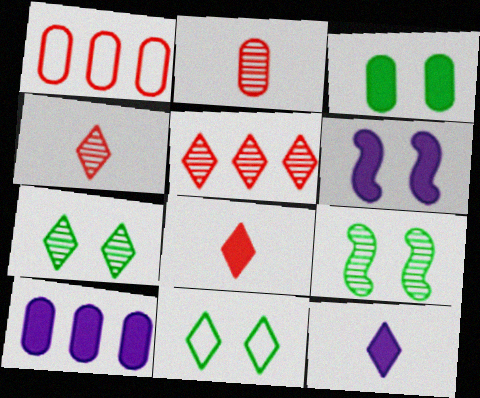[[1, 9, 12], 
[3, 9, 11], 
[5, 11, 12], 
[6, 10, 12]]